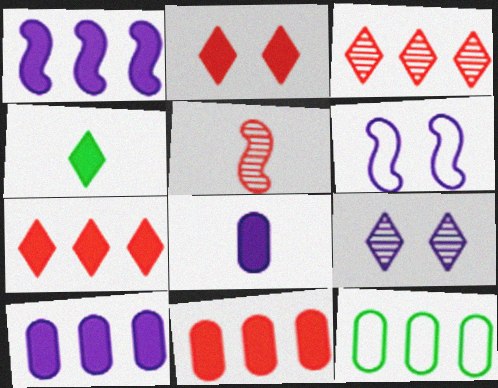[[1, 3, 12]]